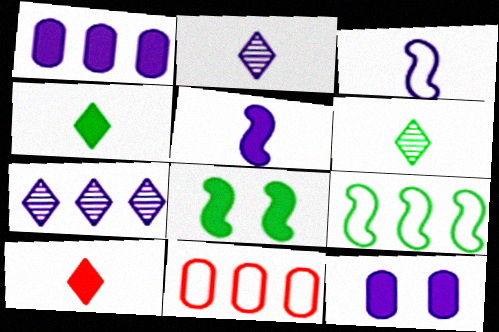[[1, 8, 10], 
[2, 8, 11], 
[3, 7, 12]]